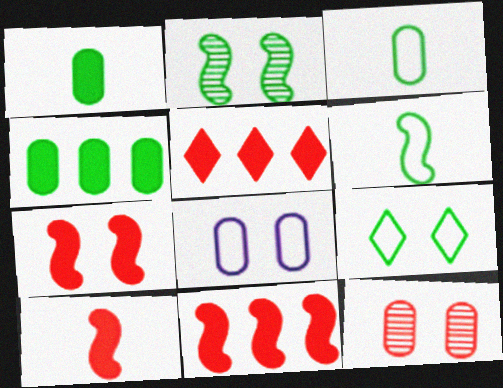[[7, 10, 11]]